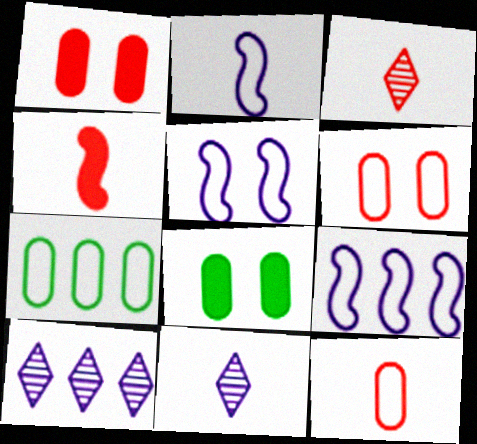[[2, 5, 9], 
[3, 4, 12], 
[3, 8, 9]]